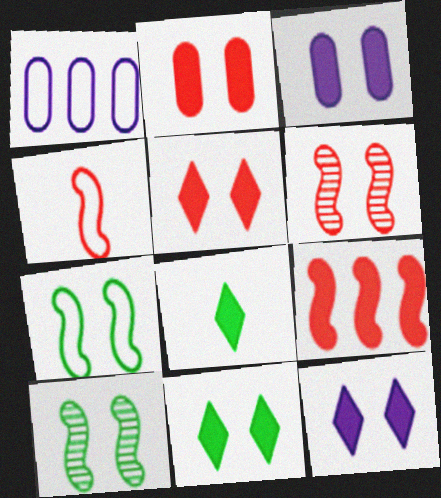[[1, 6, 8], 
[3, 8, 9], 
[4, 6, 9], 
[5, 11, 12]]